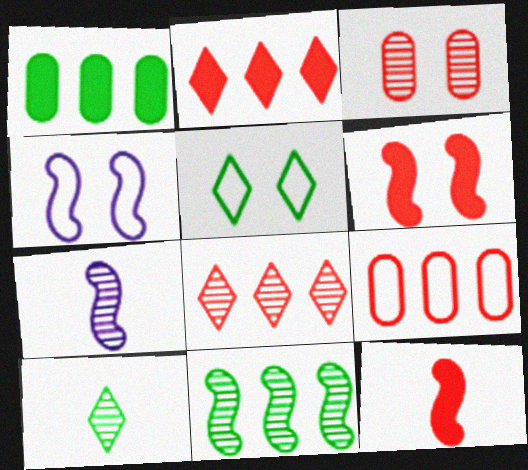[[4, 11, 12]]